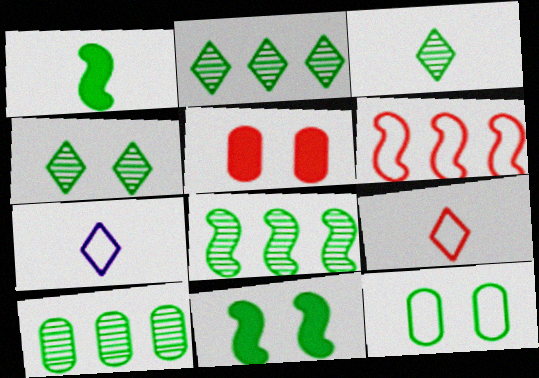[[1, 2, 12], 
[2, 3, 4], 
[2, 8, 10], 
[4, 11, 12], 
[5, 7, 8], 
[6, 7, 12]]